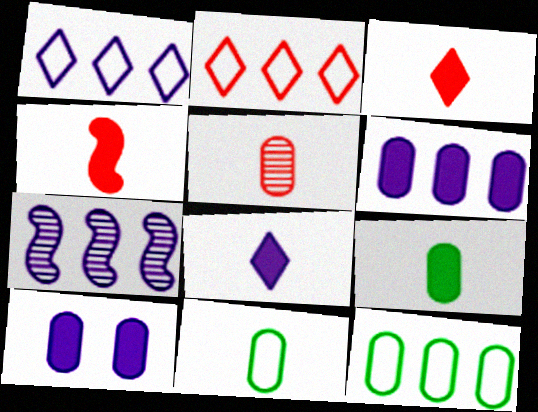[[1, 6, 7], 
[4, 8, 9], 
[5, 10, 12]]